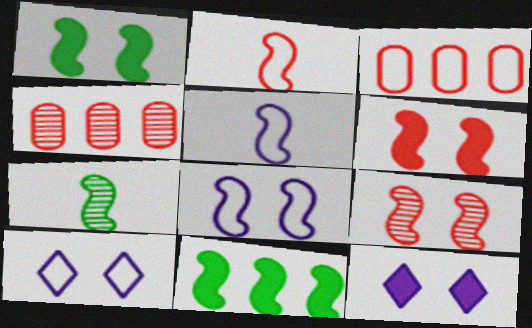[[1, 8, 9], 
[3, 7, 12], 
[5, 9, 11]]